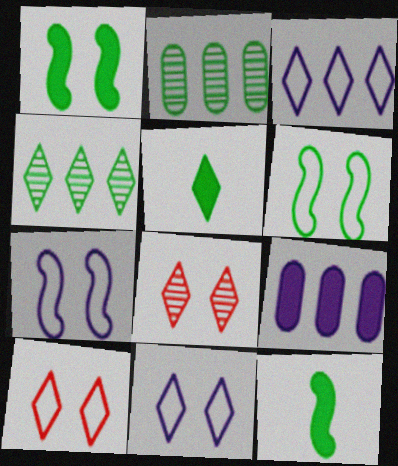[[2, 5, 6], 
[3, 5, 8]]